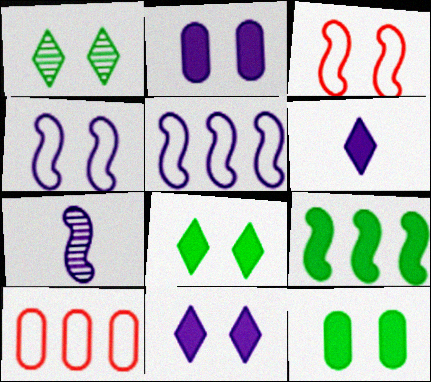[[1, 2, 3], 
[3, 7, 9], 
[7, 8, 10]]